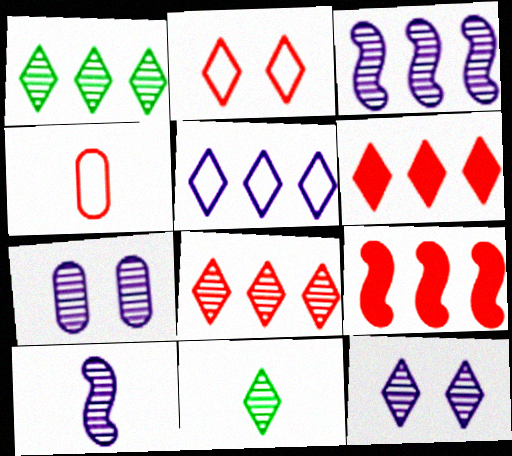[[1, 5, 6], 
[8, 11, 12]]